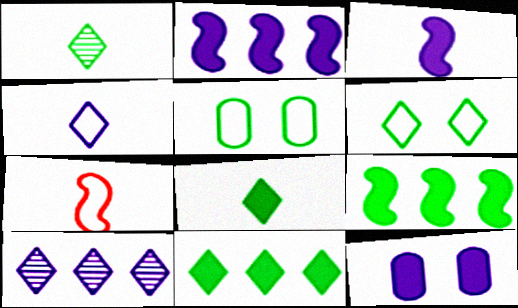[[1, 5, 9], 
[1, 6, 11]]